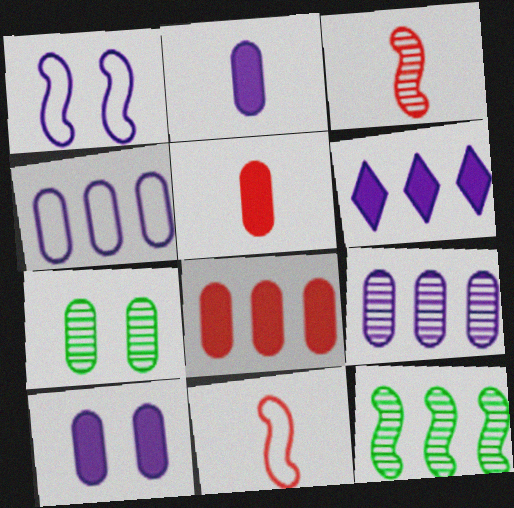[[4, 5, 7], 
[6, 7, 11]]